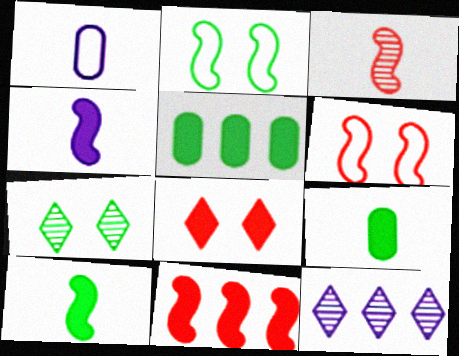[[1, 7, 11], 
[3, 6, 11], 
[4, 5, 8], 
[6, 9, 12]]